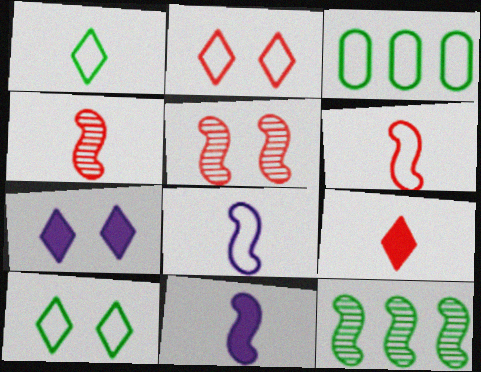[[2, 3, 8], 
[3, 4, 7]]